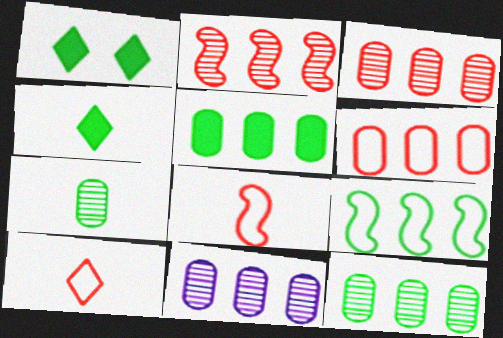[[1, 7, 9], 
[1, 8, 11], 
[3, 11, 12], 
[5, 6, 11]]